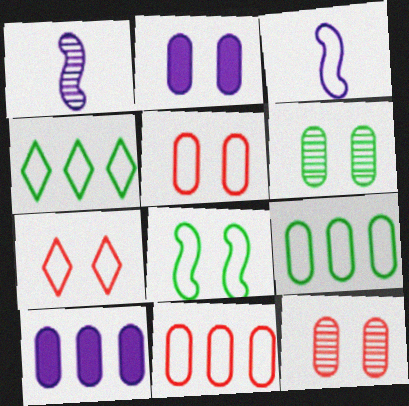[[2, 5, 6], 
[3, 4, 5], 
[3, 7, 9]]